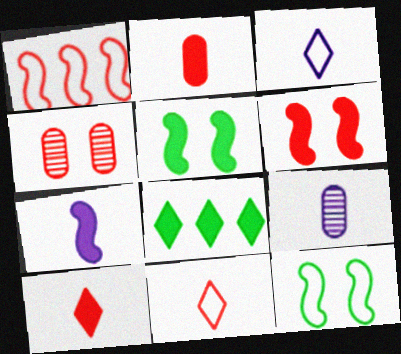[[1, 4, 10], 
[3, 7, 9]]